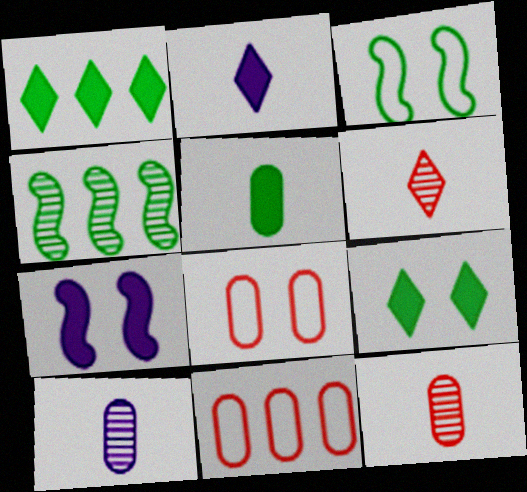[[2, 4, 8]]